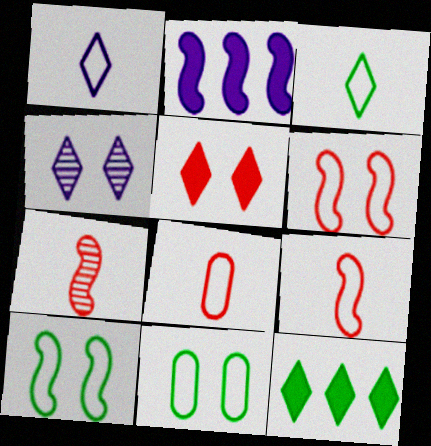[[2, 7, 10]]